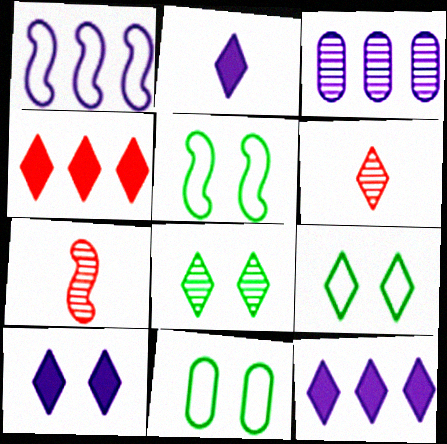[[1, 3, 12], 
[2, 10, 12], 
[3, 7, 8], 
[5, 9, 11], 
[6, 9, 12], 
[7, 11, 12]]